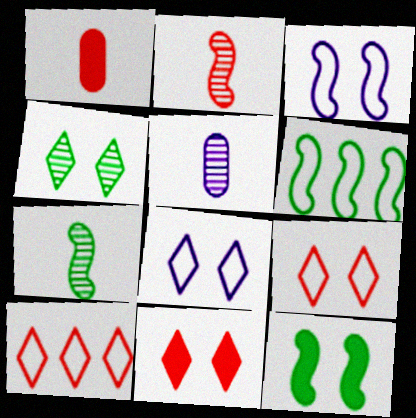[[4, 8, 11], 
[5, 6, 11], 
[5, 10, 12], 
[6, 7, 12]]